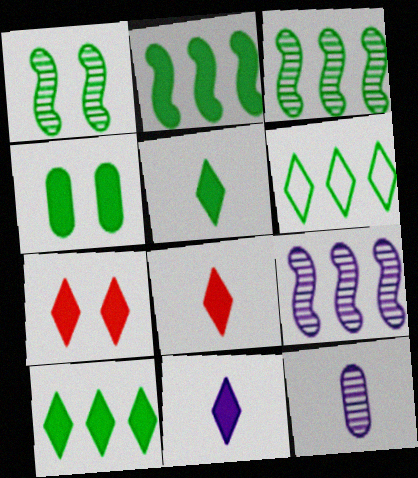[[2, 4, 5], 
[5, 8, 11], 
[7, 10, 11]]